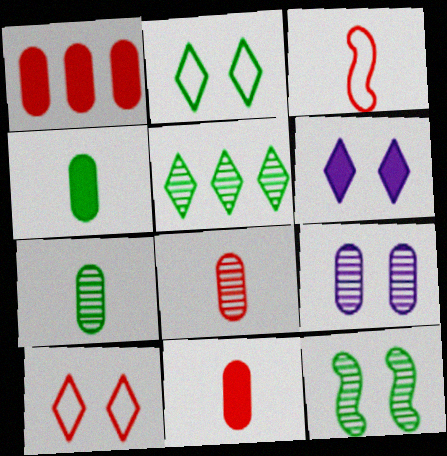[[5, 7, 12]]